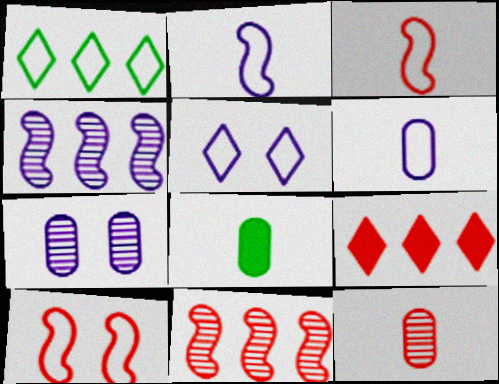[[1, 6, 10], 
[5, 8, 11], 
[6, 8, 12], 
[9, 10, 12]]